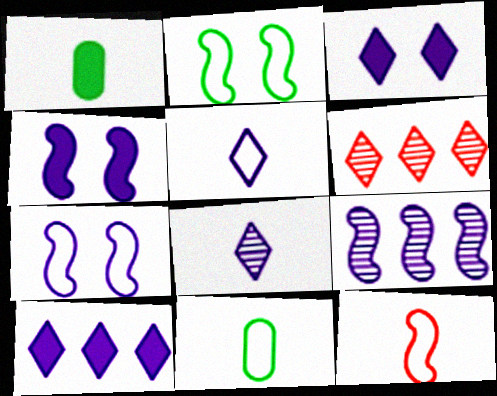[[1, 6, 7], 
[1, 8, 12], 
[4, 6, 11], 
[5, 11, 12]]